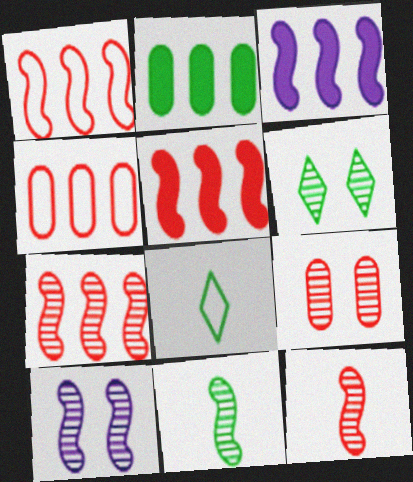[[1, 5, 7], 
[3, 8, 9], 
[6, 9, 10], 
[7, 10, 11]]